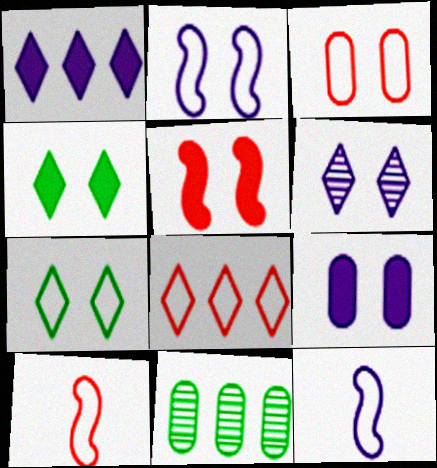[[2, 3, 7], 
[2, 6, 9], 
[3, 8, 10], 
[4, 5, 9]]